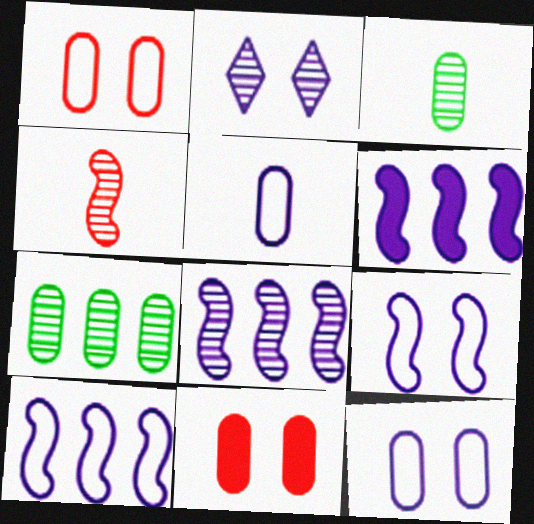[[2, 4, 7], 
[2, 5, 6], 
[5, 7, 11], 
[6, 8, 10]]